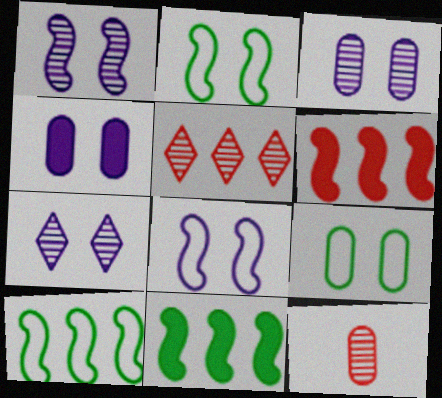[[1, 3, 7], 
[4, 7, 8]]